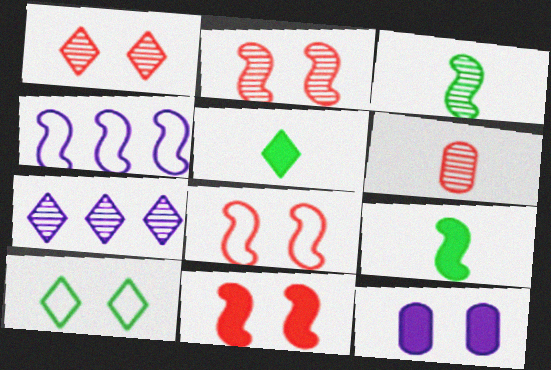[[2, 4, 9], 
[2, 8, 11], 
[2, 10, 12], 
[3, 4, 11]]